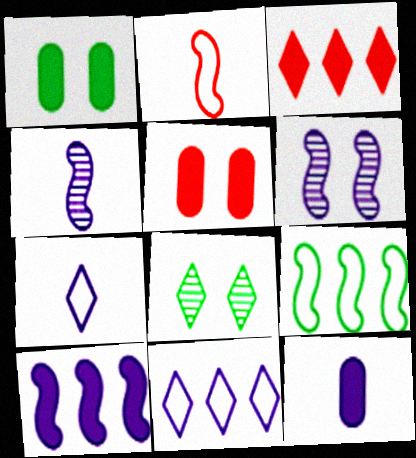[[3, 7, 8], 
[4, 7, 12], 
[6, 11, 12]]